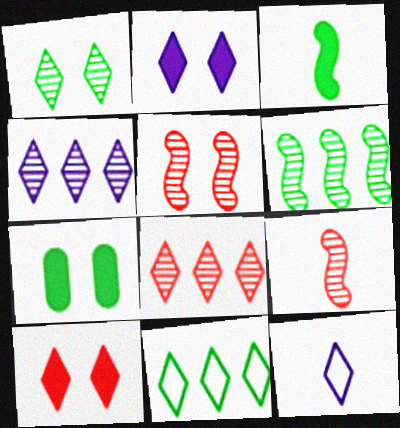[[2, 4, 12]]